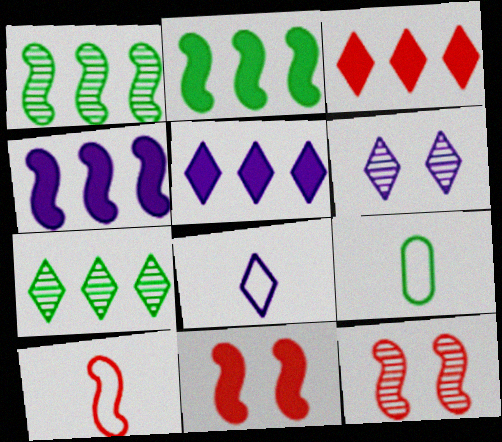[[5, 6, 8], 
[5, 9, 12], 
[8, 9, 10]]